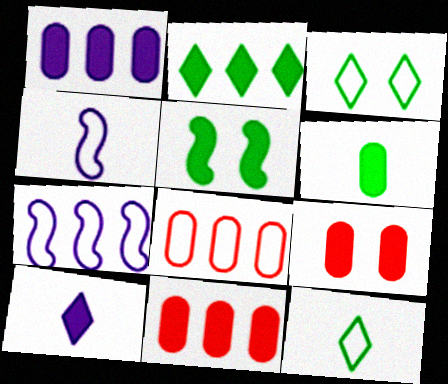[[1, 6, 9], 
[2, 5, 6], 
[3, 4, 8], 
[5, 10, 11]]